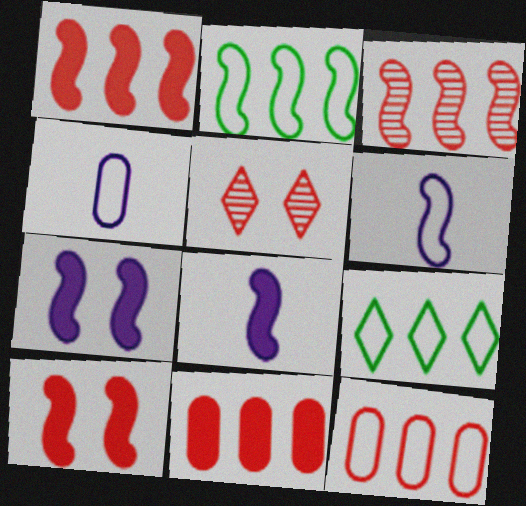[]